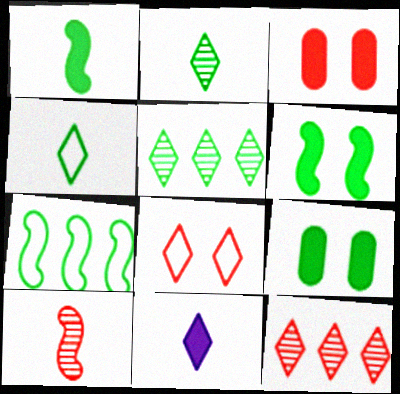[[2, 7, 9], 
[5, 8, 11]]